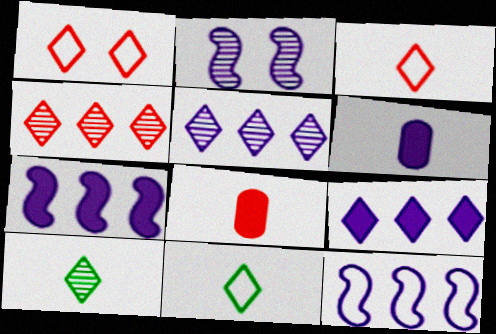[[1, 9, 10]]